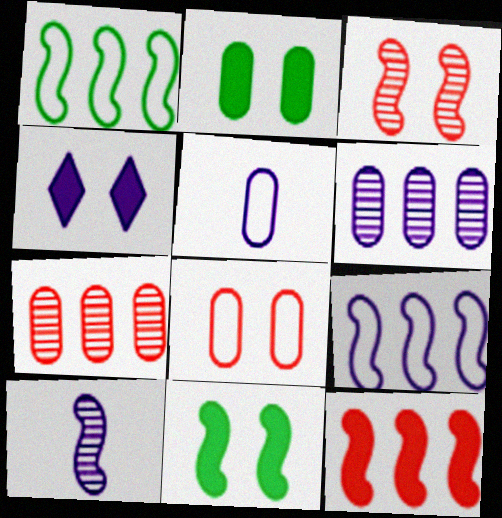[[2, 5, 7]]